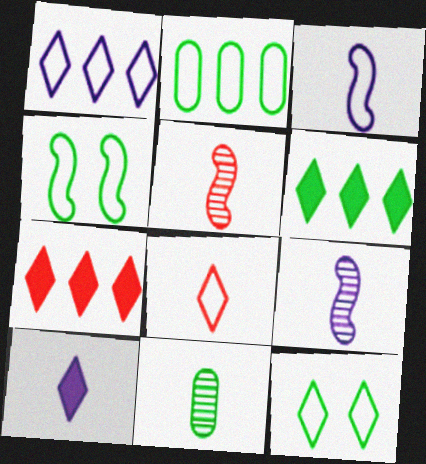[[1, 8, 12], 
[4, 6, 11]]